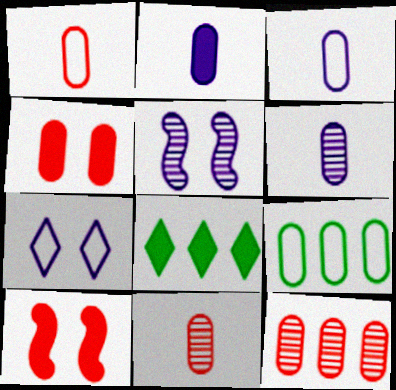[[1, 4, 12], 
[1, 5, 8], 
[2, 3, 6], 
[2, 8, 10], 
[4, 6, 9]]